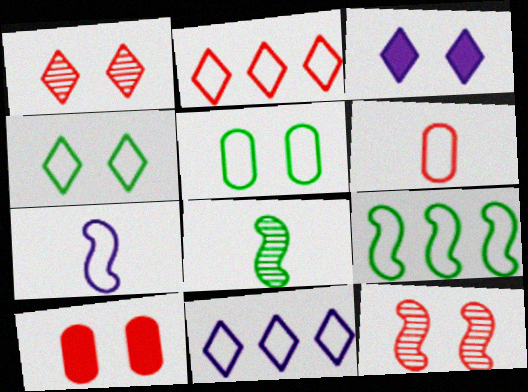[[1, 3, 4], 
[2, 5, 7], 
[3, 5, 12], 
[8, 10, 11]]